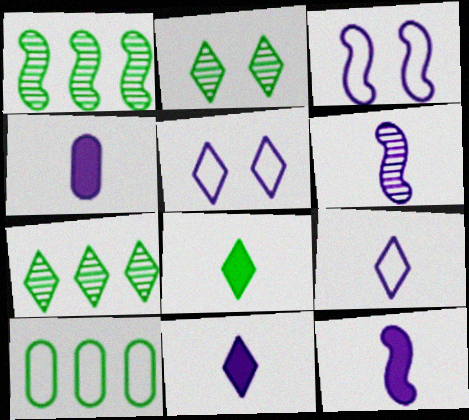[[4, 6, 9], 
[4, 11, 12]]